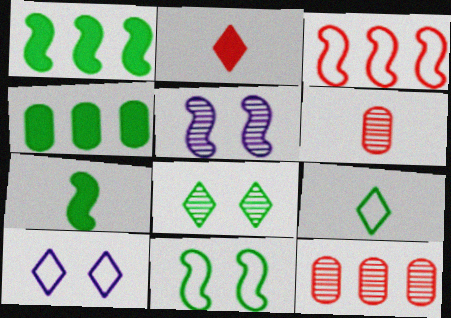[[1, 6, 10], 
[3, 5, 7], 
[7, 10, 12]]